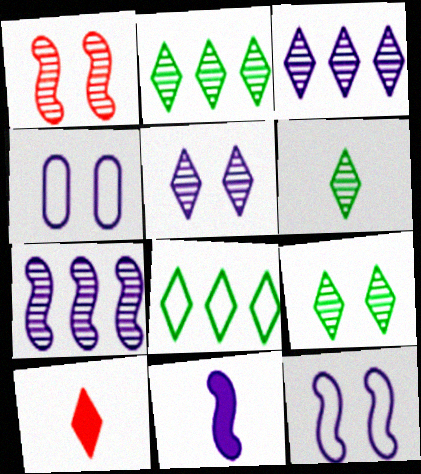[[2, 6, 9], 
[3, 4, 11], 
[5, 8, 10], 
[7, 11, 12]]